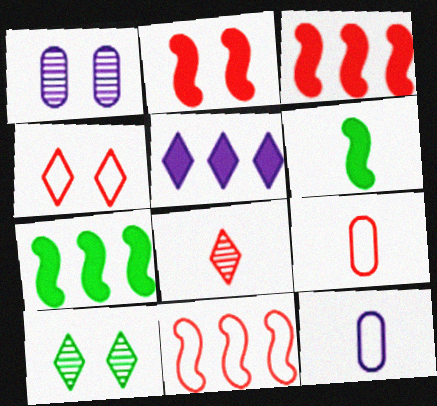[[3, 10, 12], 
[4, 9, 11], 
[6, 8, 12]]